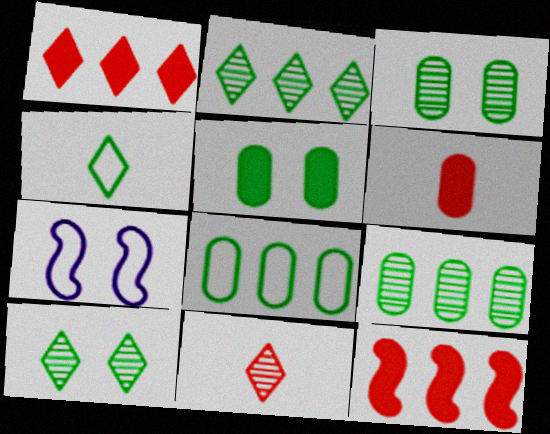[[2, 6, 7]]